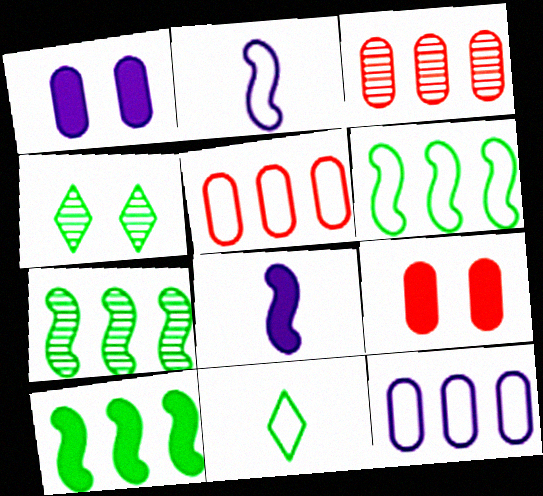[[4, 5, 8], 
[6, 7, 10]]